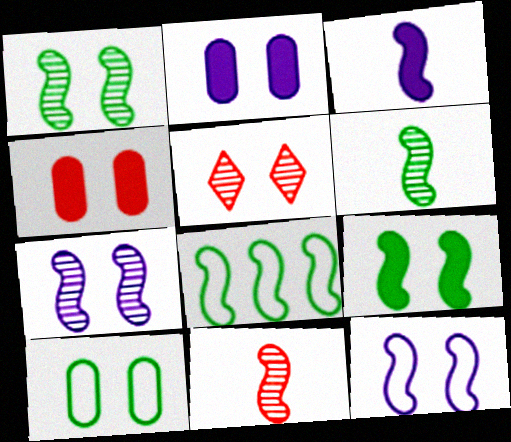[[6, 8, 9]]